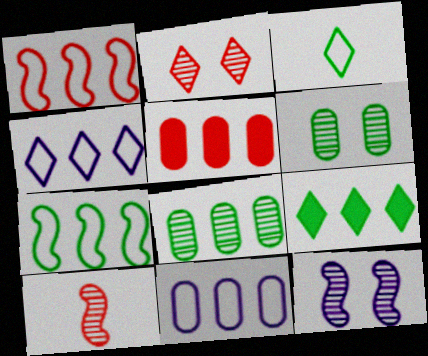[[2, 6, 12], 
[3, 5, 12], 
[5, 8, 11], 
[7, 8, 9]]